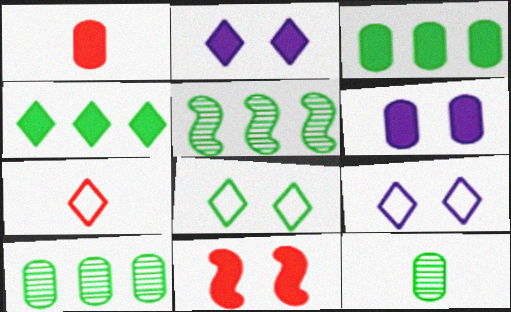[[1, 3, 6], 
[1, 5, 9], 
[5, 6, 7]]